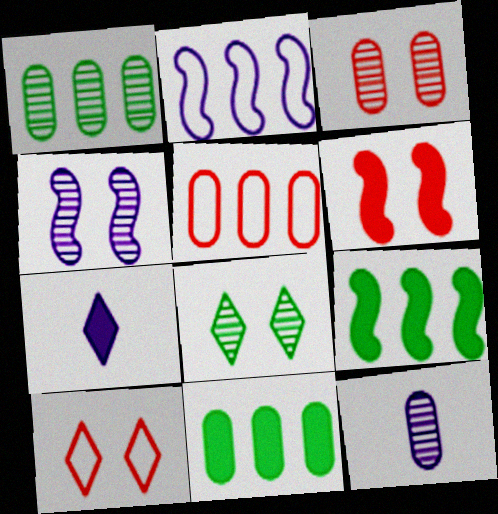[[1, 3, 12], 
[3, 4, 8], 
[3, 6, 10], 
[6, 7, 11], 
[9, 10, 12]]